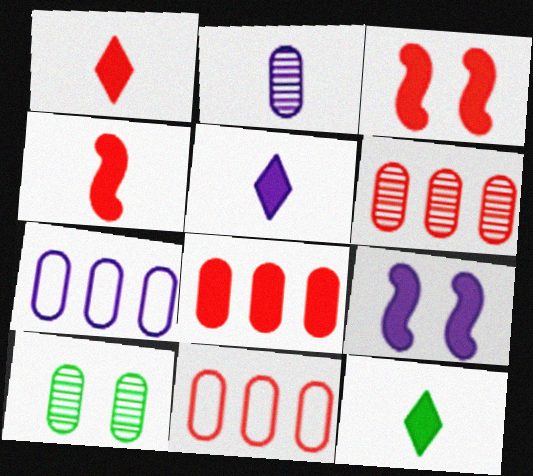[[1, 3, 8], 
[1, 5, 12], 
[2, 6, 10], 
[6, 8, 11], 
[8, 9, 12]]